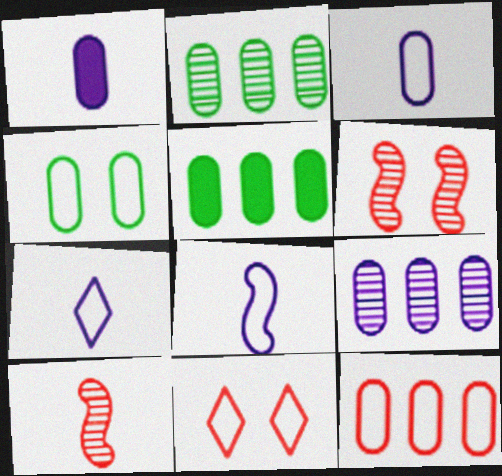[[3, 4, 12], 
[3, 7, 8], 
[5, 6, 7], 
[5, 9, 12]]